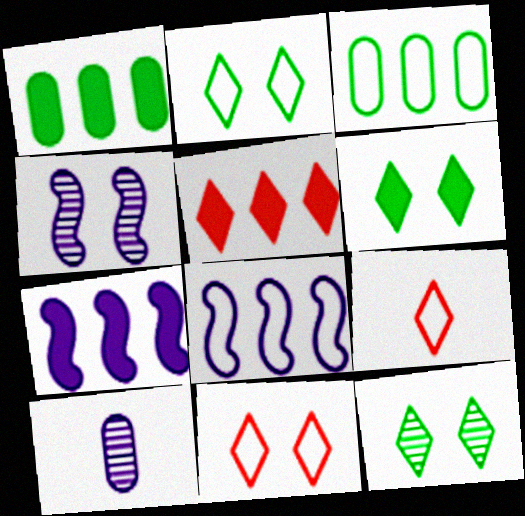[[1, 4, 9], 
[1, 5, 7], 
[2, 6, 12]]